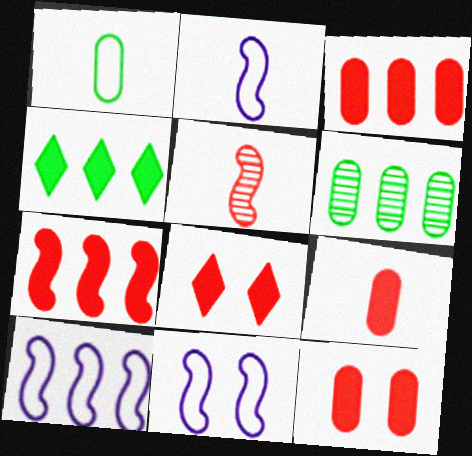[[2, 6, 8], 
[2, 10, 11], 
[3, 9, 12], 
[7, 8, 9]]